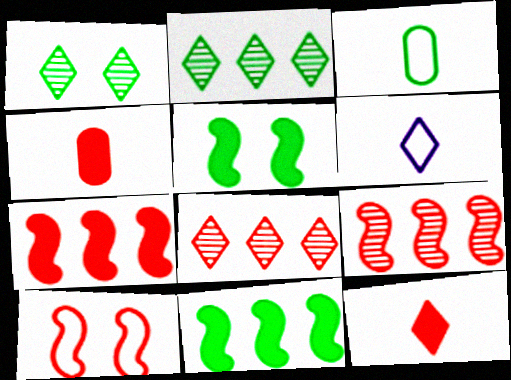[[1, 3, 11], 
[2, 3, 5], 
[4, 8, 10]]